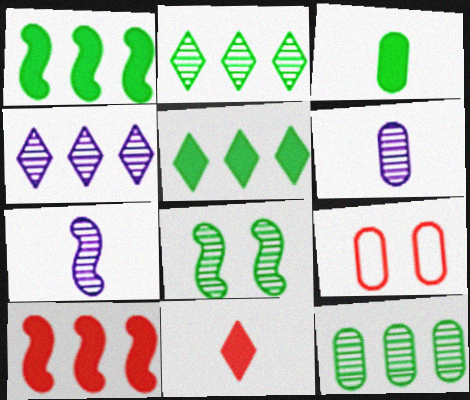[[5, 7, 9]]